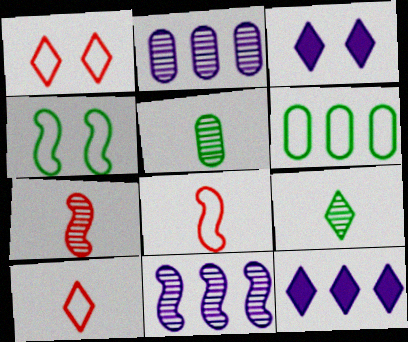[[1, 9, 12], 
[3, 6, 7]]